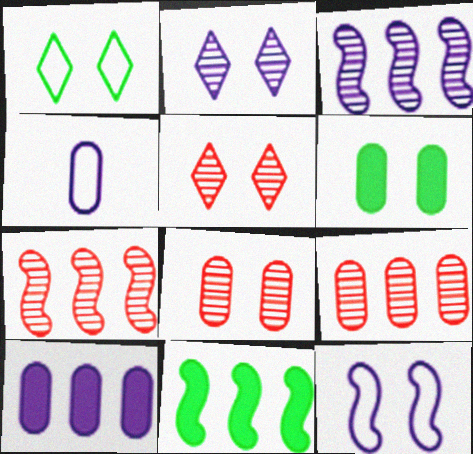[[4, 5, 11], 
[4, 6, 9], 
[5, 6, 12]]